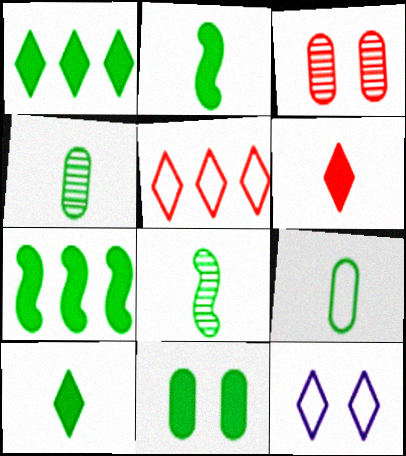[[1, 2, 11], 
[7, 10, 11], 
[8, 9, 10]]